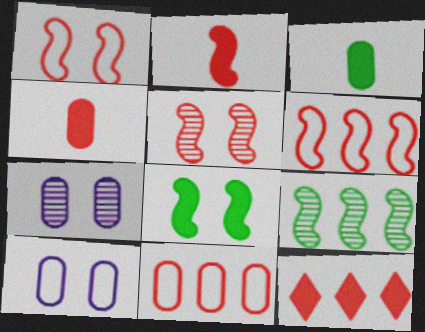[[2, 5, 6], 
[3, 7, 11]]